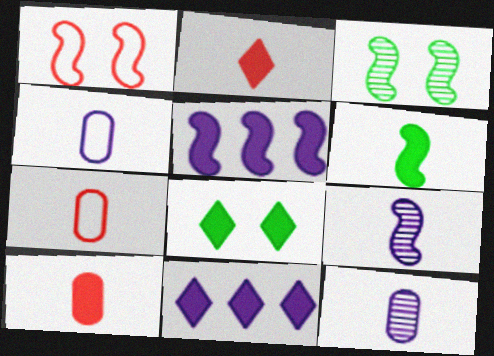[[2, 8, 11], 
[3, 7, 11], 
[5, 8, 10]]